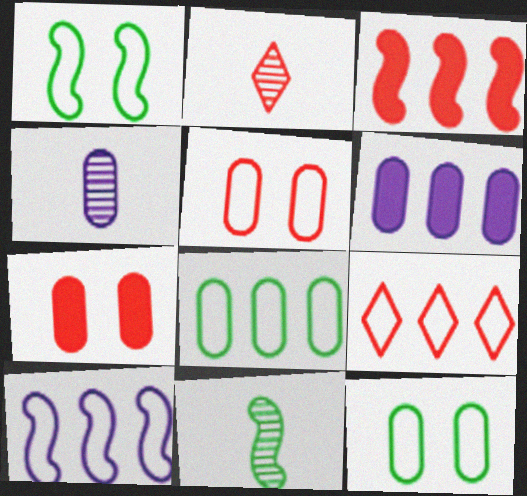[[1, 2, 6], 
[2, 3, 5], 
[2, 4, 11], 
[4, 7, 8], 
[8, 9, 10]]